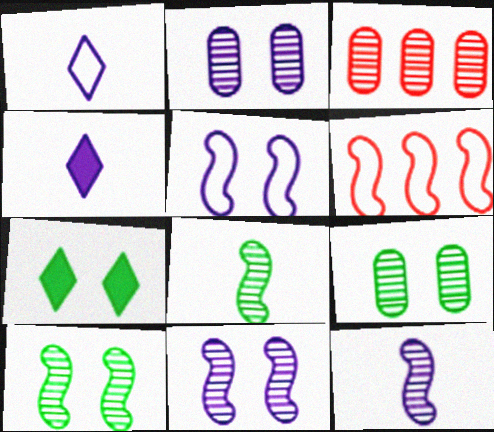[[4, 6, 9]]